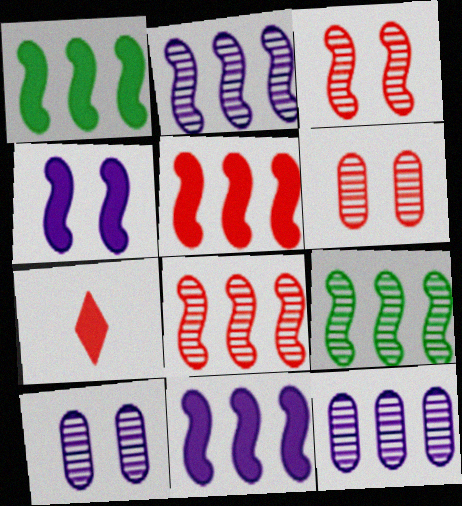[[1, 5, 11], 
[2, 8, 9]]